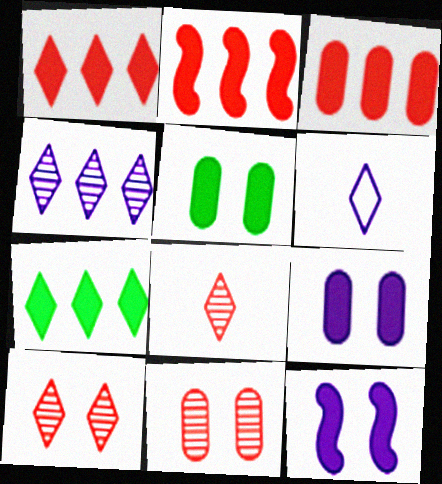[[1, 2, 3], 
[6, 7, 10]]